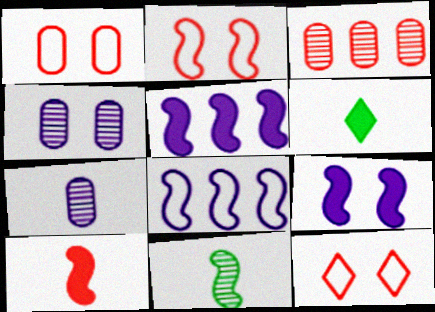[[1, 2, 12], 
[2, 5, 11], 
[3, 10, 12]]